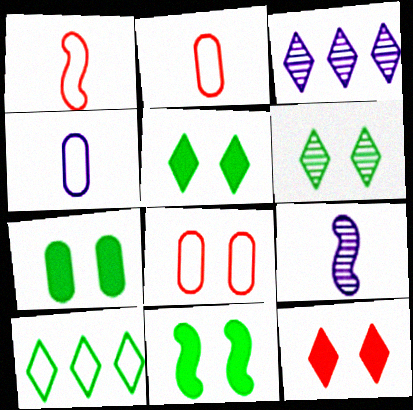[[1, 3, 7], 
[2, 3, 11], 
[5, 7, 11]]